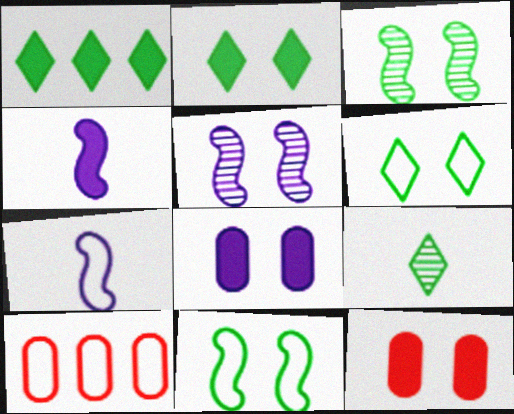[[1, 4, 12], 
[1, 6, 9], 
[5, 6, 12], 
[6, 7, 10]]